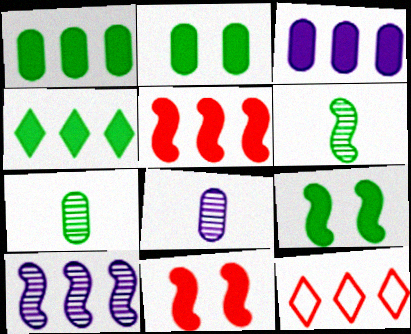[[1, 10, 12], 
[3, 4, 5], 
[8, 9, 12]]